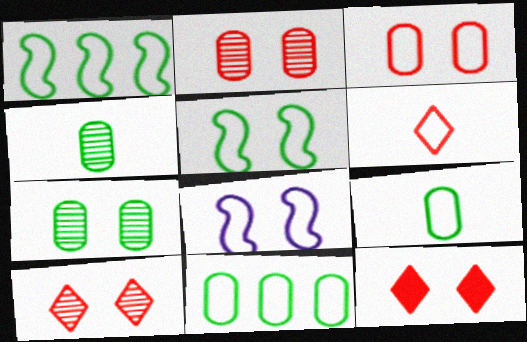[[6, 8, 11], 
[7, 8, 12]]